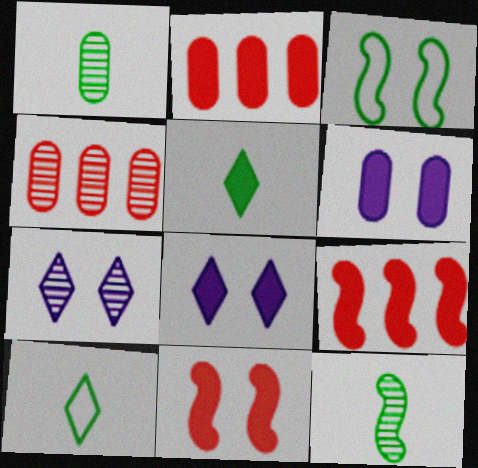[[4, 7, 12], 
[5, 6, 9]]